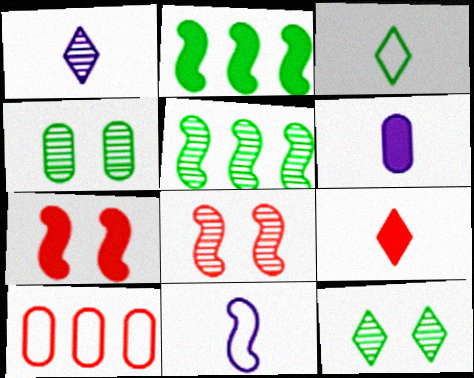[[1, 3, 9], 
[1, 6, 11], 
[2, 3, 4], 
[2, 8, 11], 
[4, 6, 10], 
[5, 7, 11], 
[8, 9, 10]]